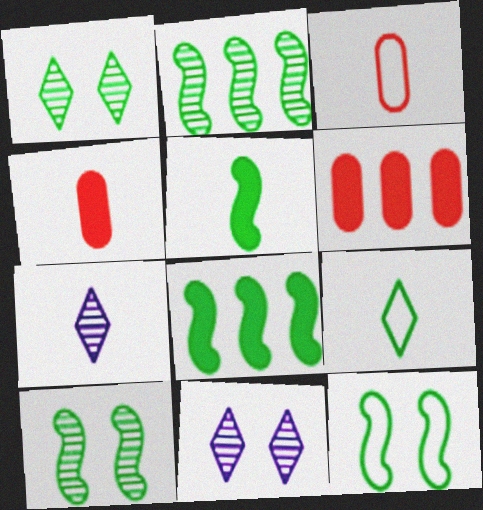[[2, 5, 12], 
[3, 5, 7], 
[3, 8, 11], 
[6, 7, 12]]